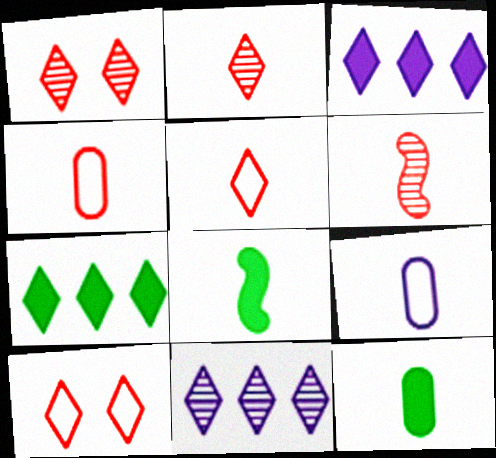[[2, 8, 9]]